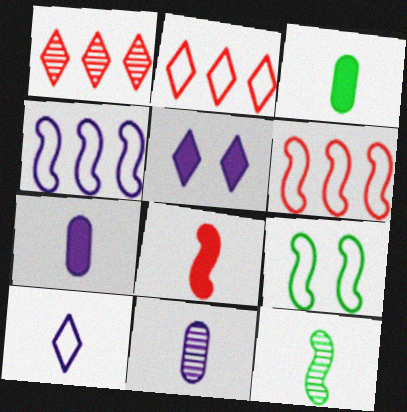[[1, 7, 9], 
[4, 5, 11]]